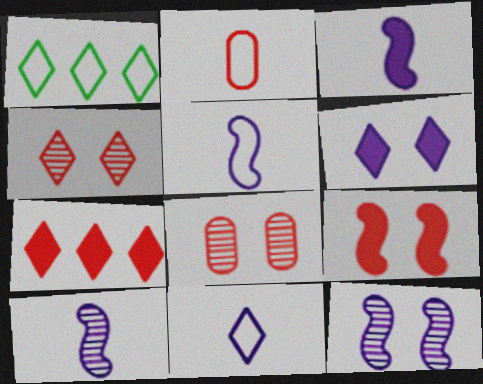[[1, 3, 8], 
[3, 5, 10]]